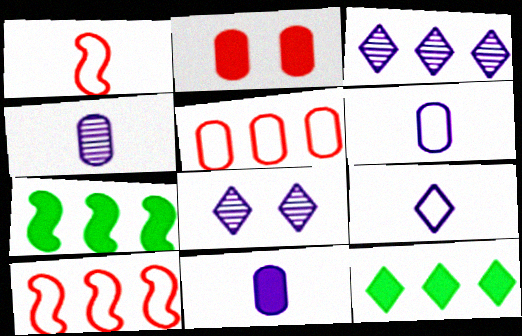[[3, 5, 7], 
[4, 6, 11]]